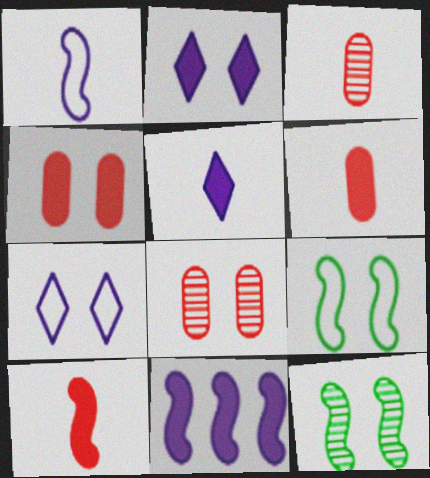[[2, 8, 9], 
[4, 7, 12]]